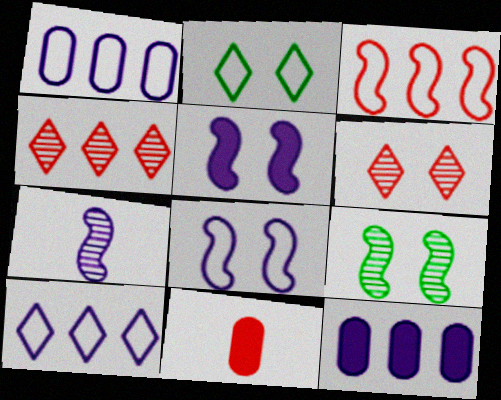[[3, 6, 11], 
[9, 10, 11]]